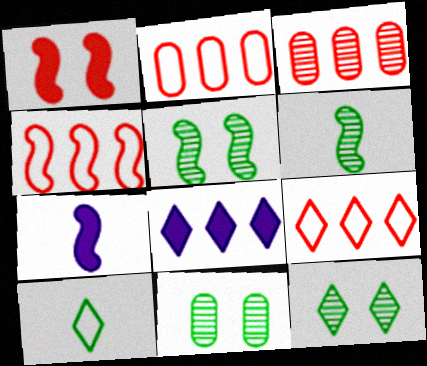[[2, 4, 9], 
[2, 7, 12], 
[4, 5, 7], 
[5, 11, 12], 
[7, 9, 11]]